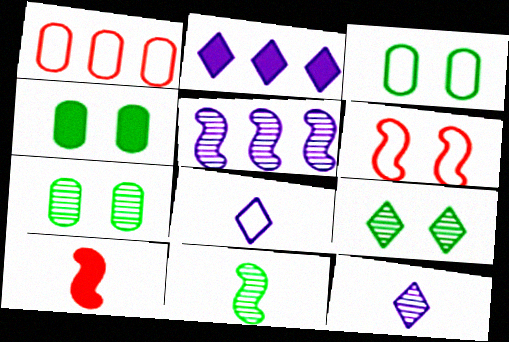[[2, 4, 10], 
[3, 4, 7]]